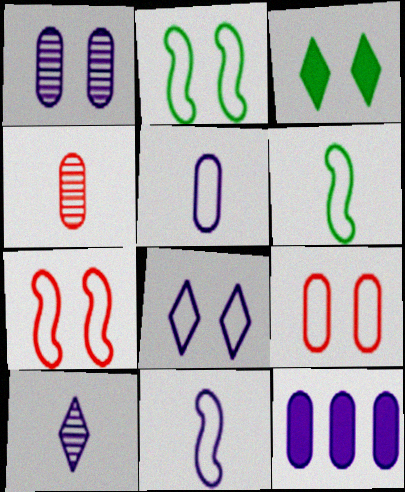[[1, 3, 7], 
[1, 5, 12], 
[2, 8, 9]]